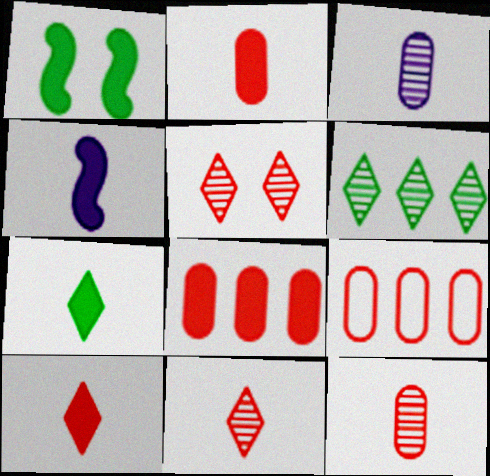[[2, 4, 7]]